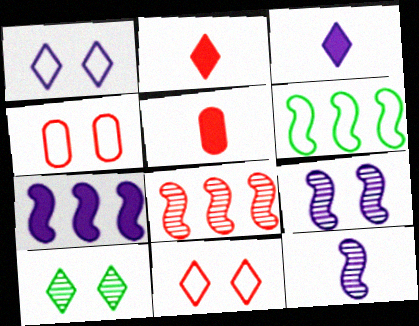[[2, 4, 8], 
[5, 8, 11], 
[6, 7, 8]]